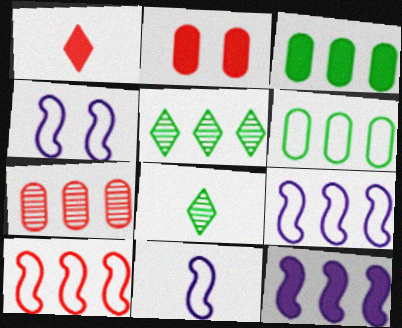[[2, 5, 11], 
[2, 8, 9], 
[4, 9, 11]]